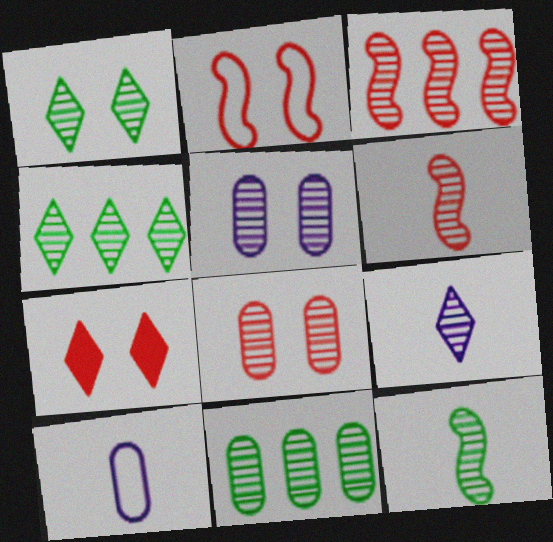[[1, 11, 12], 
[2, 7, 8], 
[4, 5, 6]]